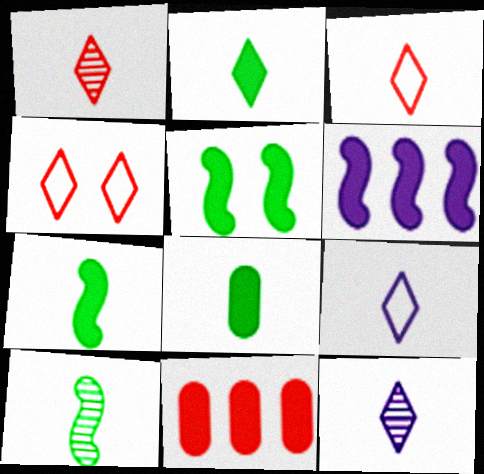[[1, 2, 9], 
[2, 3, 12], 
[2, 7, 8]]